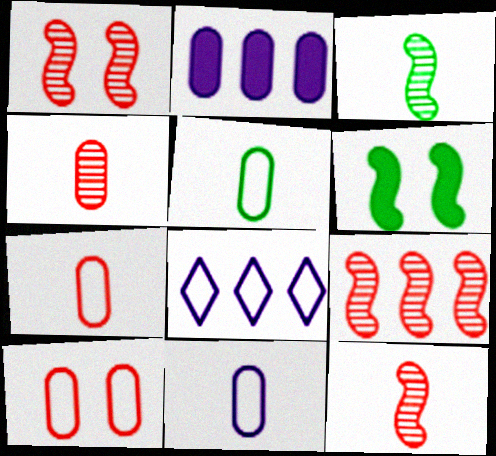[[1, 9, 12], 
[4, 6, 8], 
[5, 7, 11]]